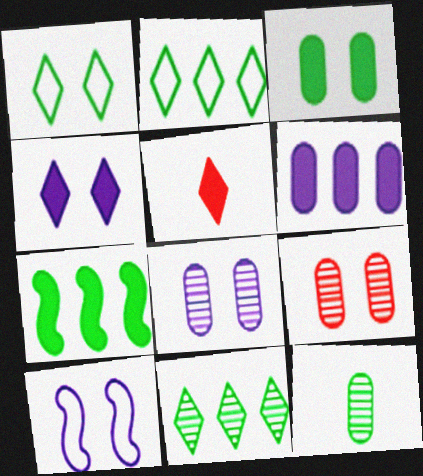[[1, 7, 12], 
[4, 8, 10]]